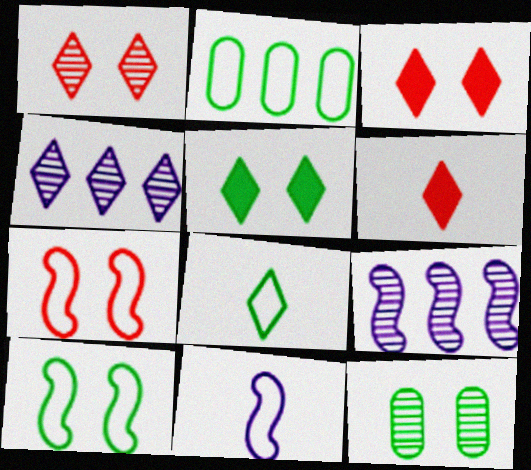[[2, 8, 10], 
[3, 4, 8], 
[5, 10, 12]]